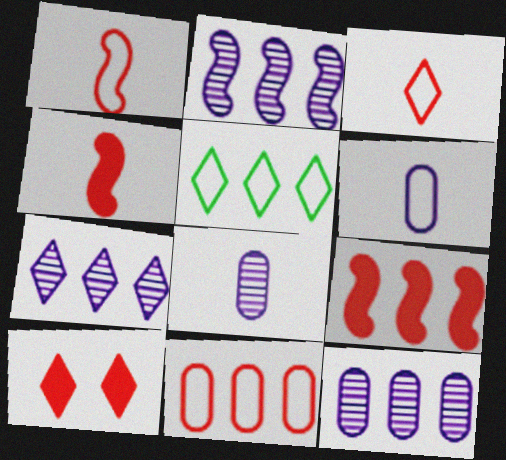[[2, 7, 12], 
[5, 9, 12]]